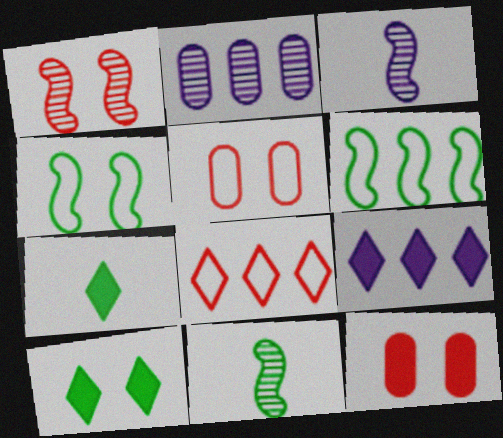[[5, 9, 11]]